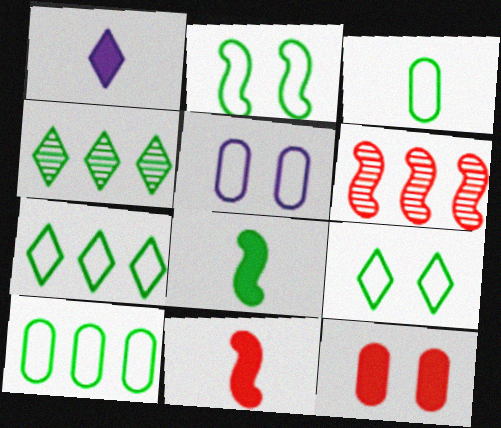[[2, 3, 7], 
[4, 5, 11]]